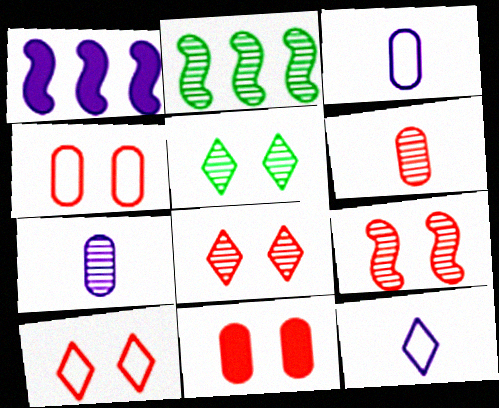[[2, 7, 8], 
[2, 11, 12], 
[9, 10, 11]]